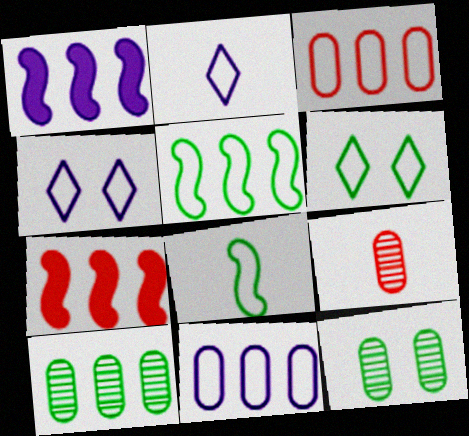[[1, 6, 9], 
[2, 7, 12], 
[3, 4, 8]]